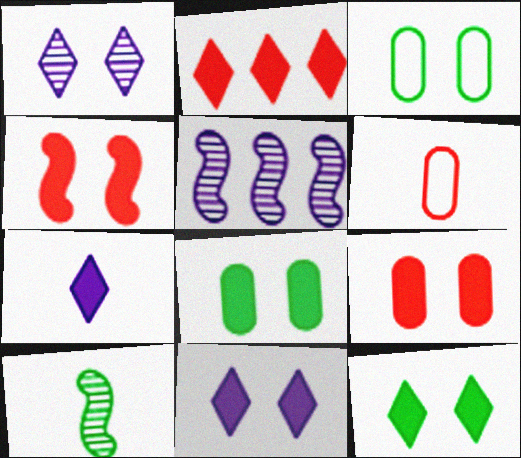[[1, 3, 4], 
[2, 7, 12], 
[4, 8, 11], 
[5, 6, 12], 
[6, 7, 10]]